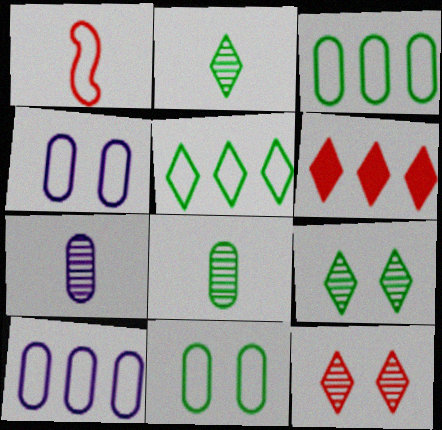[[1, 4, 5]]